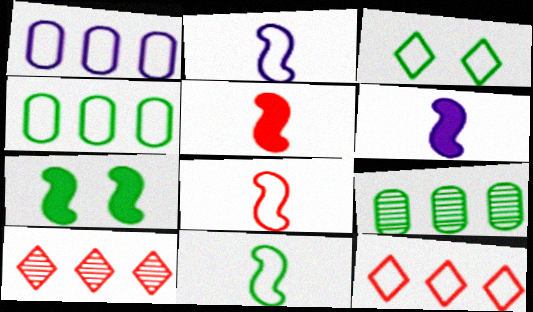[[1, 3, 8], 
[2, 8, 11], 
[3, 4, 11]]